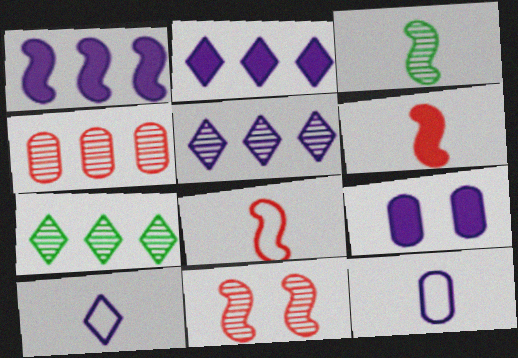[[7, 8, 9]]